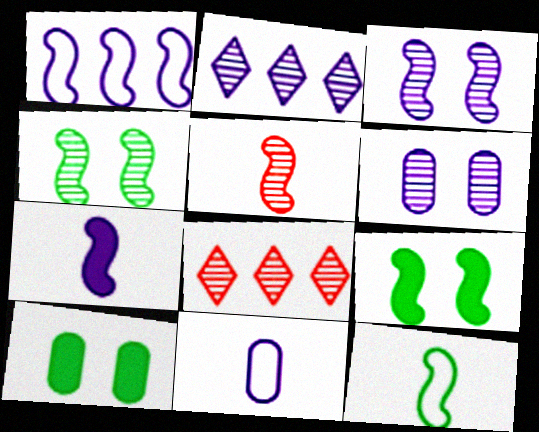[[1, 3, 7], 
[1, 5, 9], 
[5, 7, 12], 
[8, 9, 11]]